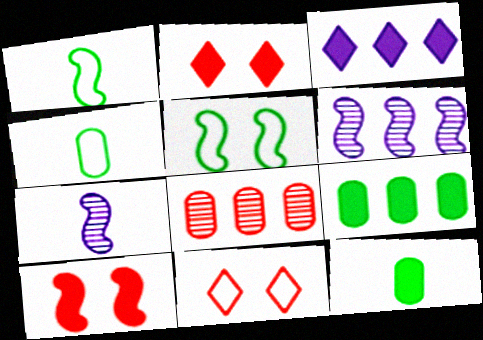[[1, 6, 10], 
[2, 4, 6], 
[3, 10, 12], 
[6, 11, 12], 
[7, 9, 11]]